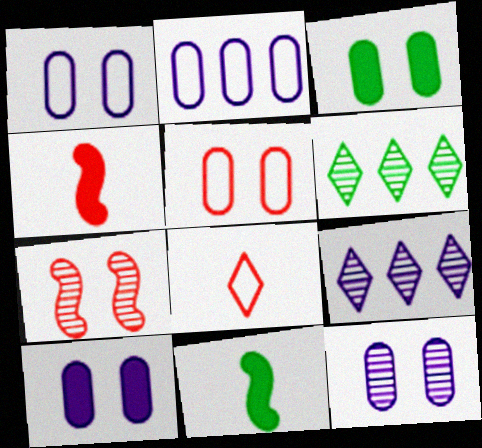[[1, 4, 6], 
[1, 10, 12], 
[3, 5, 12], 
[5, 9, 11]]